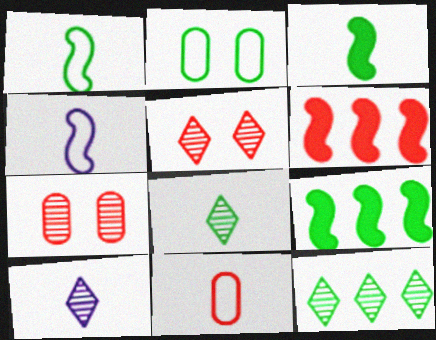[[2, 3, 12], 
[2, 6, 10], 
[2, 8, 9], 
[3, 10, 11], 
[5, 6, 11], 
[5, 10, 12]]